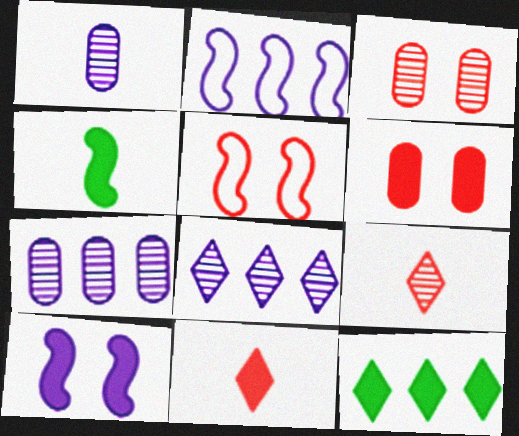[[1, 5, 12]]